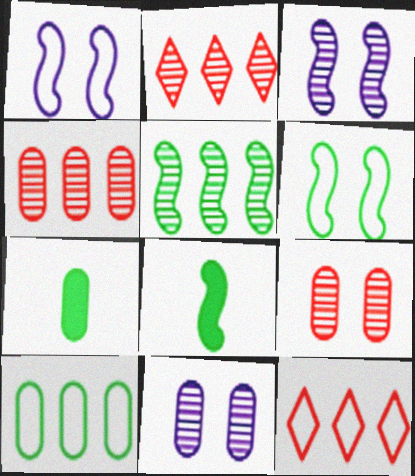[[1, 2, 7], 
[3, 7, 12], 
[5, 6, 8], 
[8, 11, 12]]